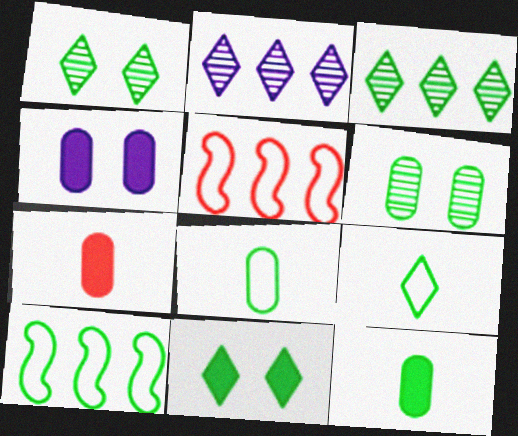[[1, 10, 12], 
[3, 9, 11]]